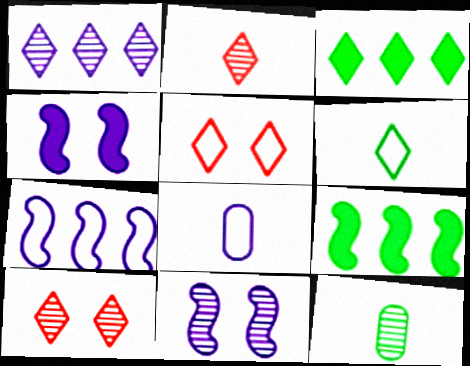[[1, 4, 8], 
[8, 9, 10]]